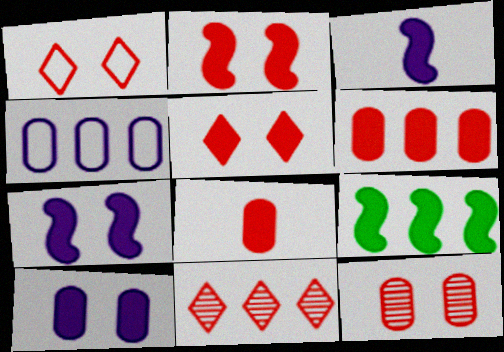[[1, 2, 12], 
[2, 3, 9], 
[4, 9, 11]]